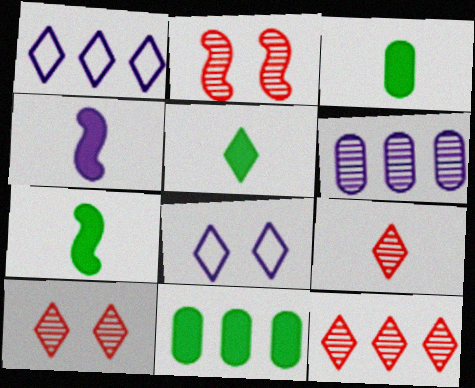[[1, 2, 3], 
[1, 5, 10], 
[3, 5, 7], 
[4, 6, 8], 
[5, 8, 12], 
[9, 10, 12]]